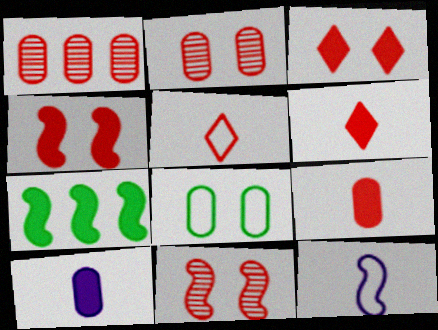[[1, 4, 5], 
[1, 8, 10], 
[3, 7, 10], 
[7, 11, 12]]